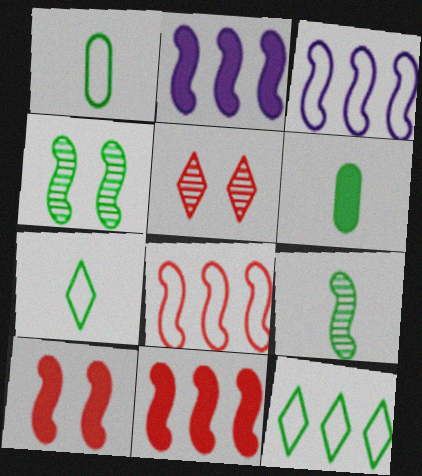[[1, 2, 5], 
[3, 5, 6], 
[3, 9, 10], 
[4, 6, 12], 
[6, 7, 9]]